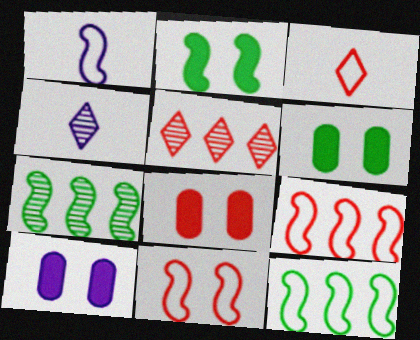[[1, 5, 6], 
[1, 11, 12], 
[3, 7, 10], 
[4, 6, 9], 
[4, 8, 12], 
[6, 8, 10]]